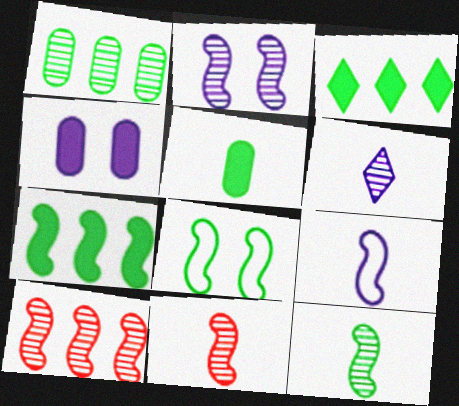[[2, 10, 12], 
[7, 8, 12]]